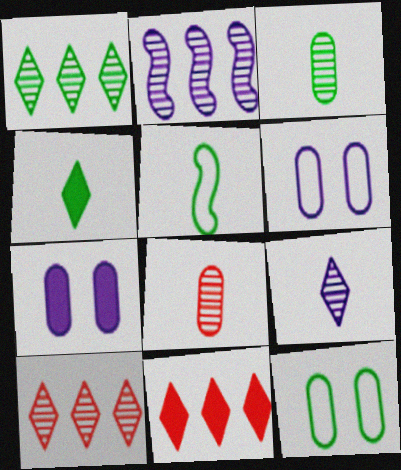[[3, 4, 5], 
[5, 7, 10]]